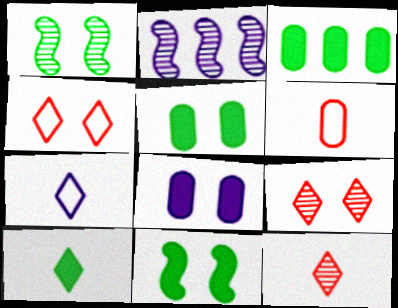[[1, 4, 8], 
[2, 7, 8], 
[3, 10, 11], 
[7, 10, 12]]